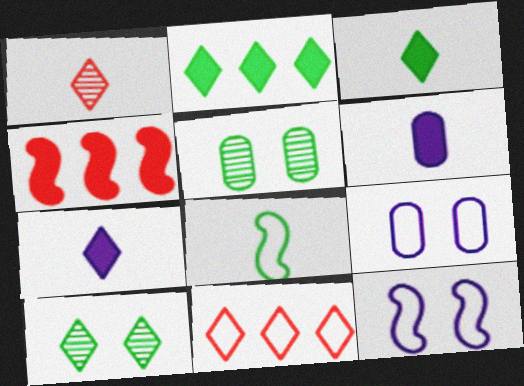[[1, 6, 8], 
[2, 5, 8], 
[7, 10, 11], 
[8, 9, 11]]